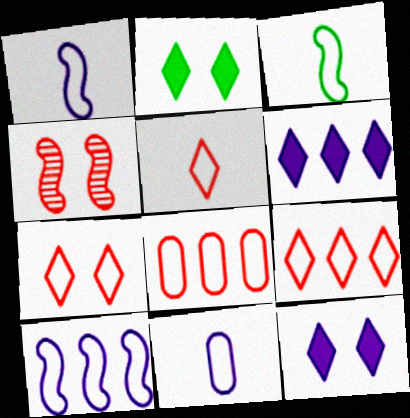[[3, 5, 11], 
[5, 7, 9]]